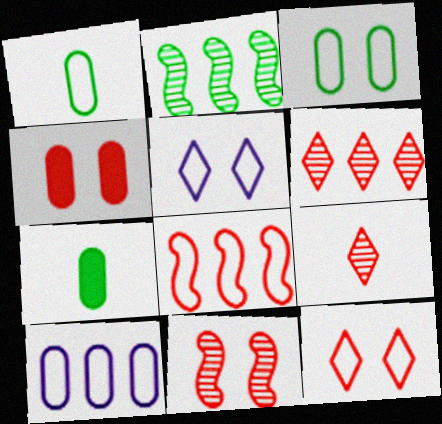[[1, 5, 8], 
[4, 8, 9], 
[4, 11, 12]]